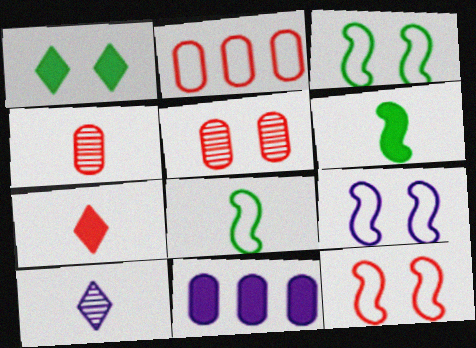[[1, 5, 9], 
[3, 9, 12], 
[9, 10, 11]]